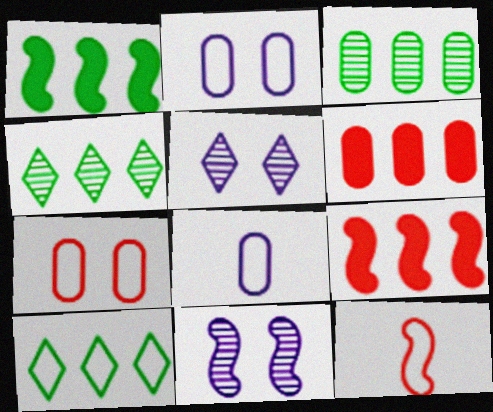[[1, 3, 10], 
[1, 11, 12], 
[2, 10, 12]]